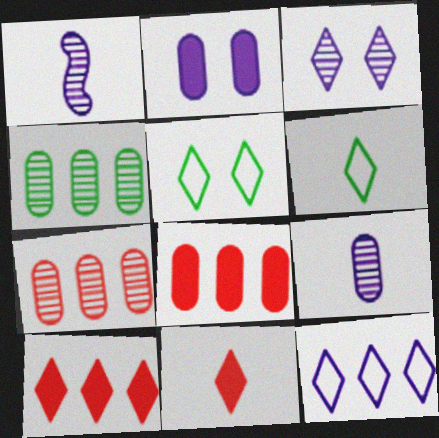[[1, 2, 12], 
[1, 5, 8], 
[3, 6, 10]]